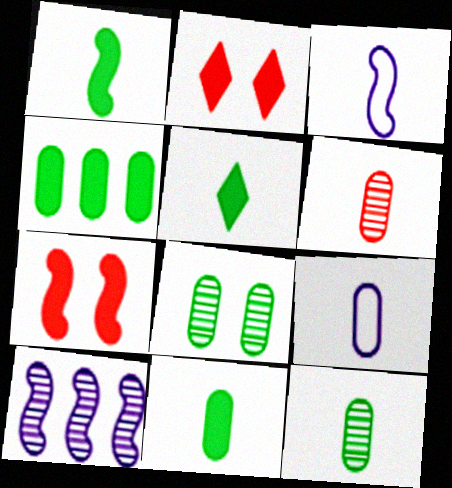[[1, 5, 11], 
[3, 5, 6], 
[6, 9, 11]]